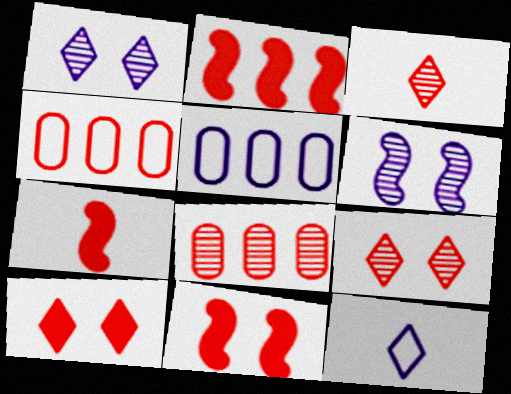[[2, 7, 11], 
[3, 4, 11], 
[4, 7, 9]]